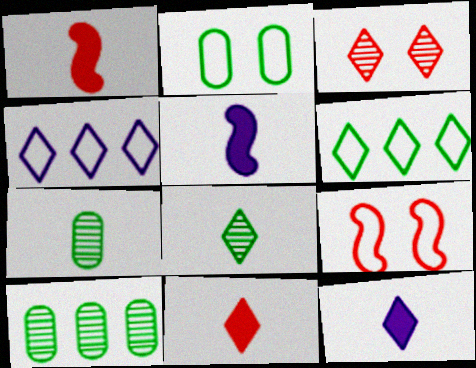[[3, 6, 12], 
[9, 10, 12]]